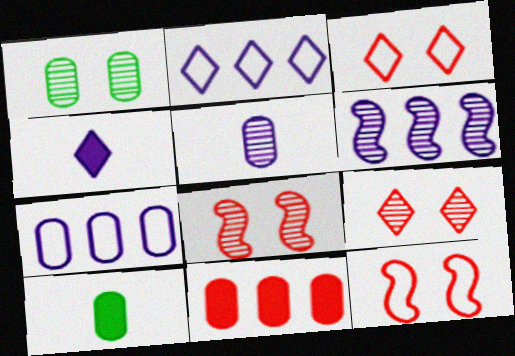[[2, 8, 10], 
[3, 6, 10]]